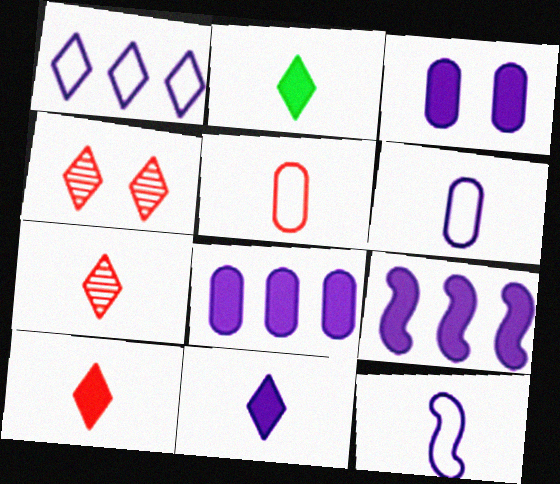[[1, 2, 4], 
[2, 10, 11], 
[3, 9, 11]]